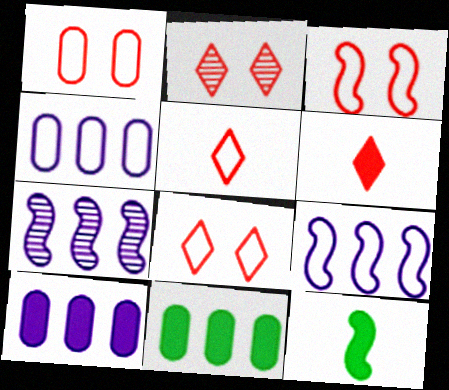[[1, 3, 8], 
[2, 4, 12], 
[3, 7, 12]]